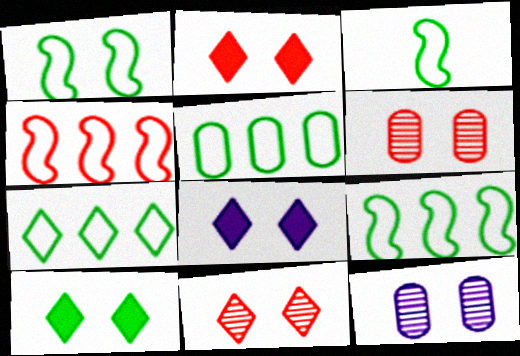[[1, 2, 12], 
[1, 3, 9], 
[1, 6, 8], 
[2, 8, 10], 
[5, 7, 9]]